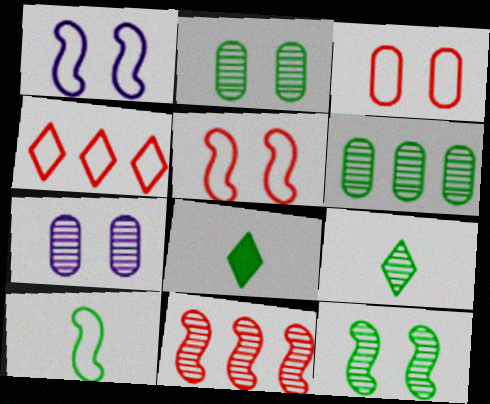[[6, 9, 12], 
[7, 9, 11]]